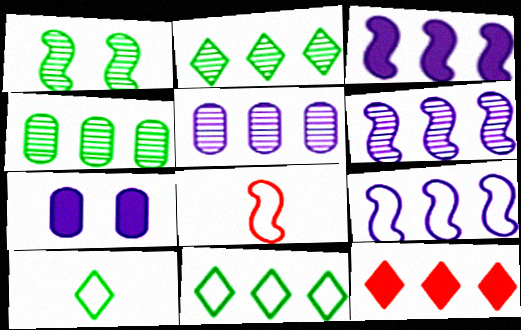[[1, 3, 8], 
[2, 7, 8], 
[3, 6, 9], 
[4, 9, 12]]